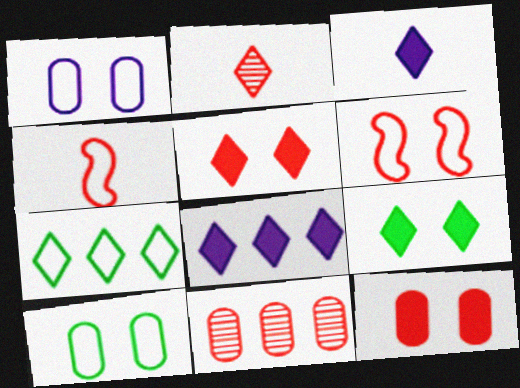[[1, 4, 7], 
[4, 5, 11]]